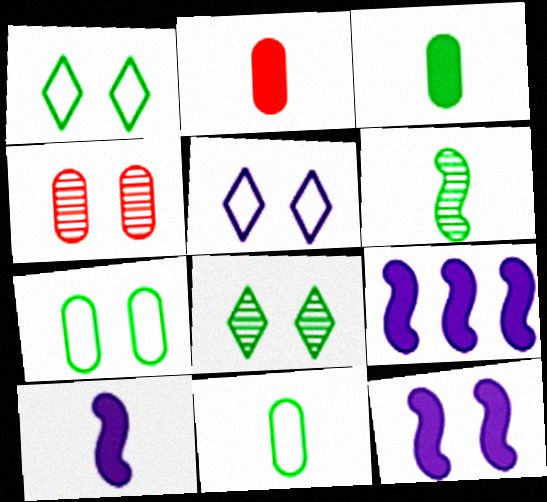[[1, 4, 12], 
[9, 10, 12]]